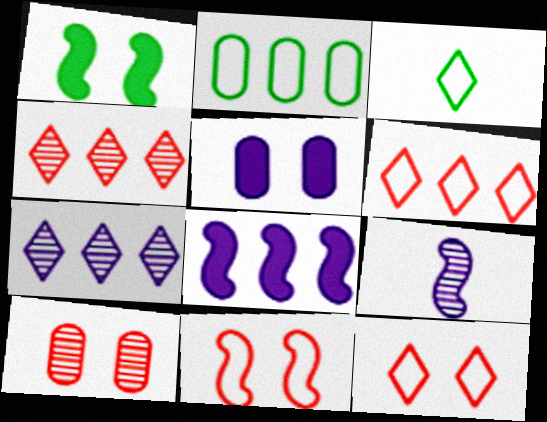[[2, 4, 8], 
[3, 8, 10]]